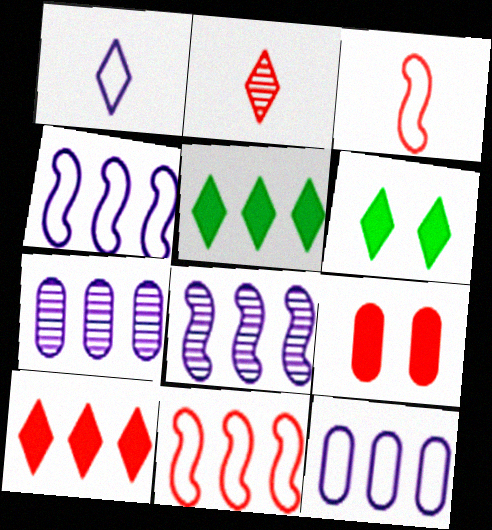[[2, 9, 11], 
[3, 6, 7], 
[5, 7, 11]]